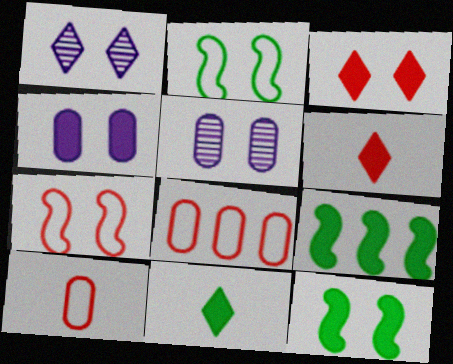[[1, 9, 10], 
[2, 3, 5], 
[3, 4, 12], 
[4, 6, 9]]